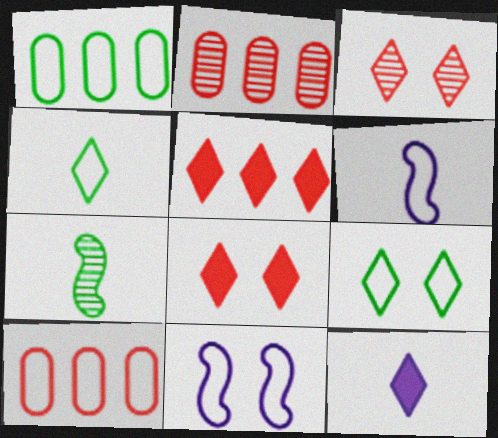[[4, 10, 11], 
[6, 9, 10]]